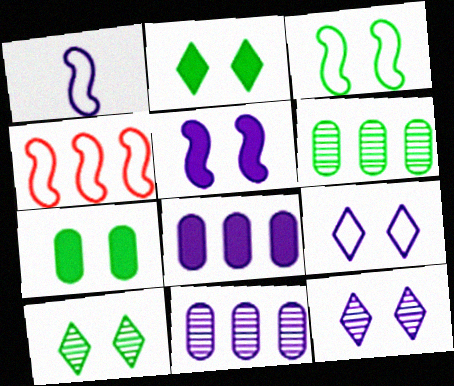[[1, 3, 4], 
[1, 8, 12], 
[3, 7, 10]]